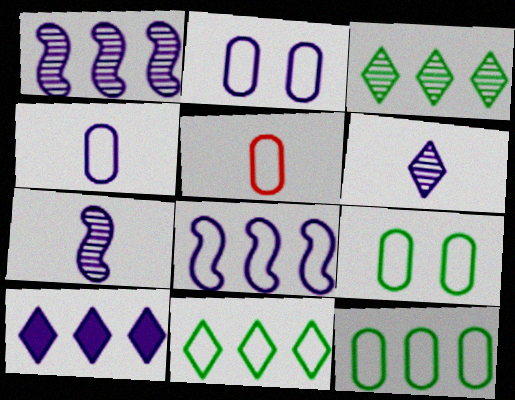[[2, 5, 12], 
[2, 7, 10]]